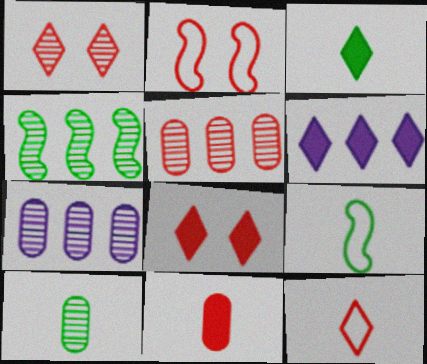[[2, 3, 7], 
[2, 6, 10], 
[3, 6, 8], 
[3, 9, 10], 
[7, 8, 9]]